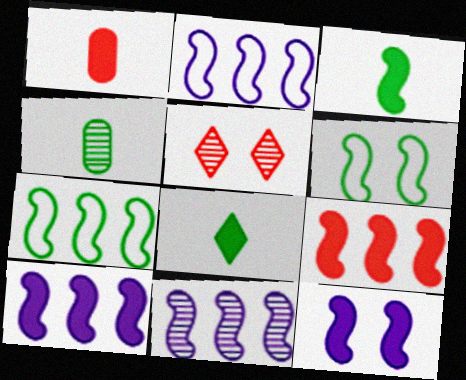[[2, 10, 11], 
[3, 9, 12], 
[4, 5, 11], 
[7, 9, 11]]